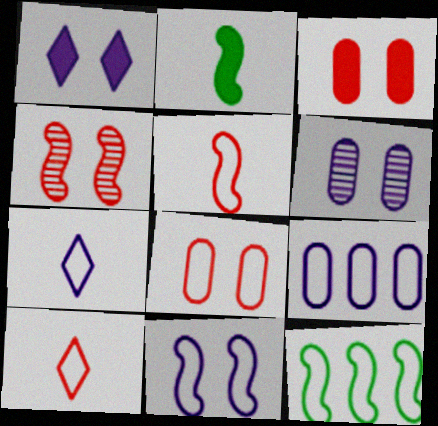[[1, 6, 11], 
[5, 11, 12], 
[7, 8, 12], 
[7, 9, 11]]